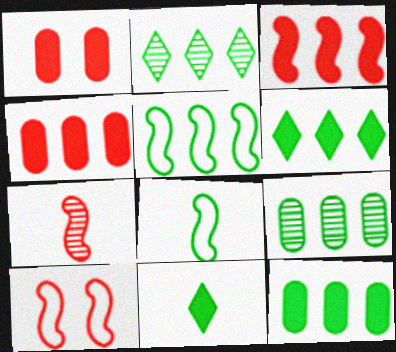[[2, 5, 12], 
[3, 7, 10], 
[5, 6, 9]]